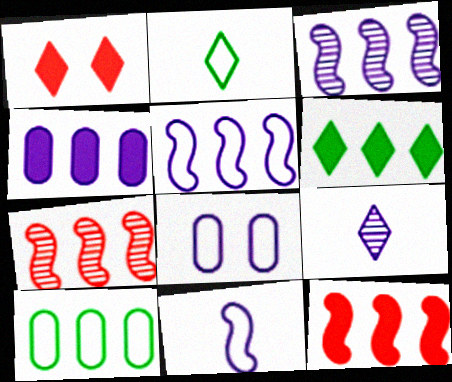[[4, 6, 12]]